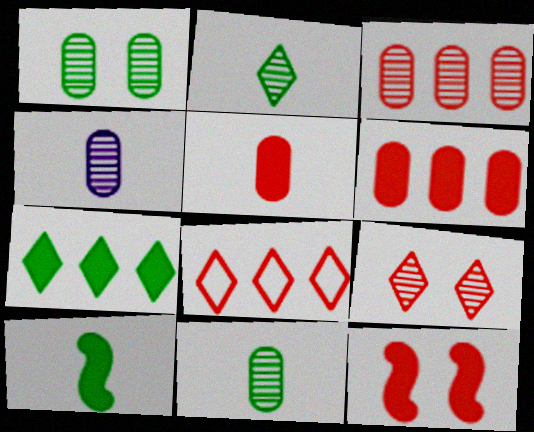[[1, 3, 4]]